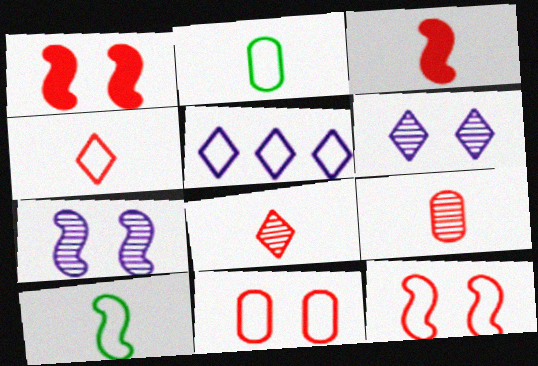[[2, 5, 12], 
[3, 4, 9], 
[5, 10, 11]]